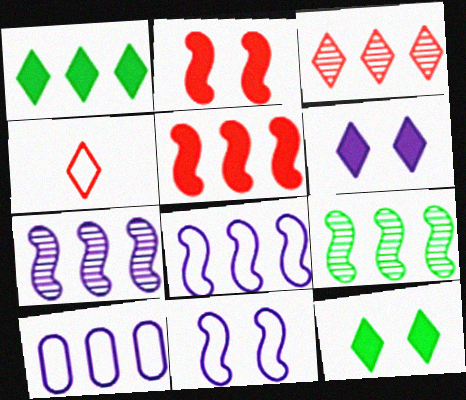[[5, 8, 9]]